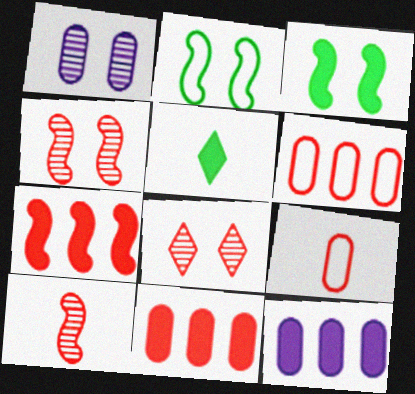[[7, 8, 9]]